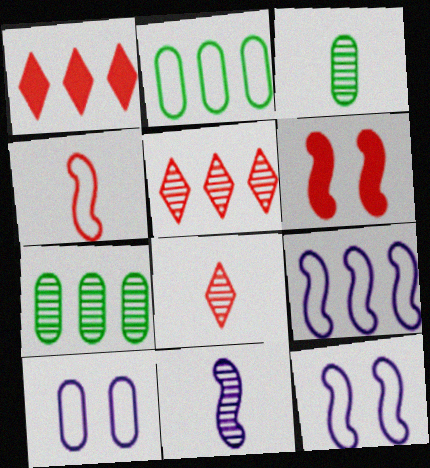[[1, 3, 12], 
[1, 7, 9], 
[3, 8, 11]]